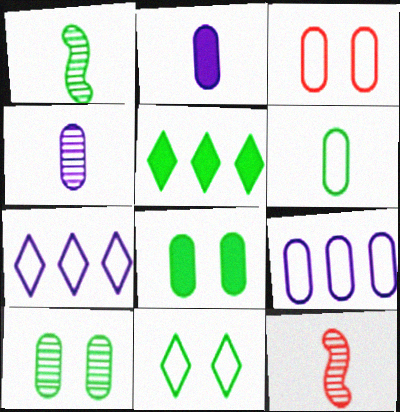[[3, 6, 9], 
[7, 8, 12]]